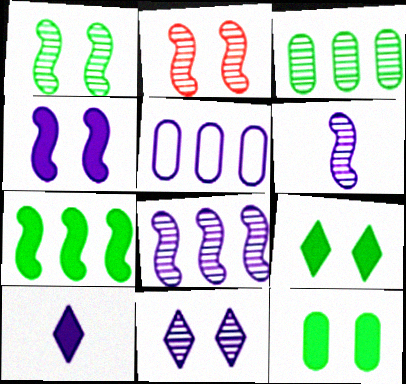[]